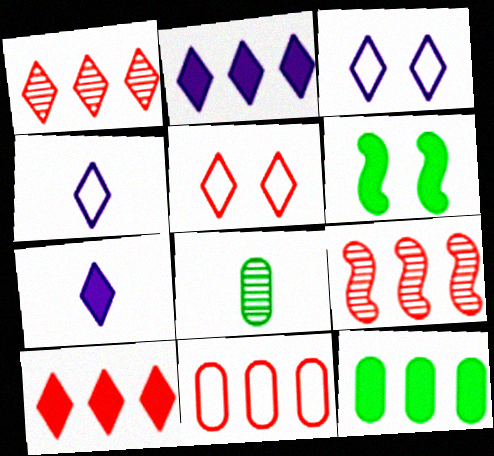[[9, 10, 11]]